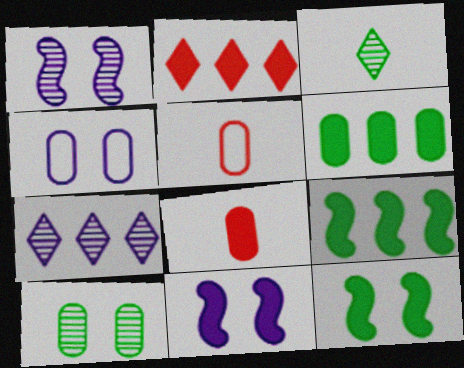[[5, 7, 12]]